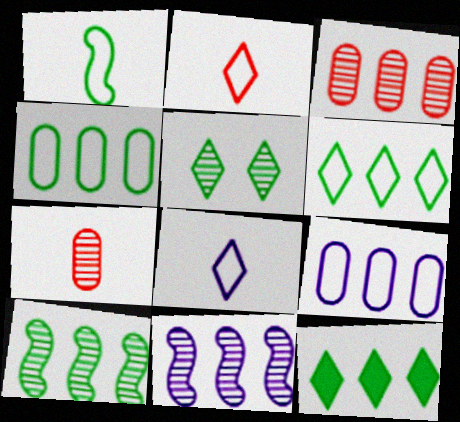[[4, 10, 12], 
[5, 7, 11]]